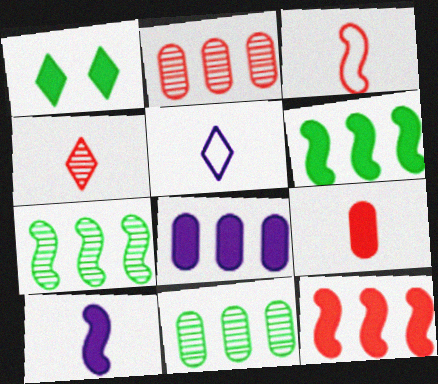[[3, 4, 9]]